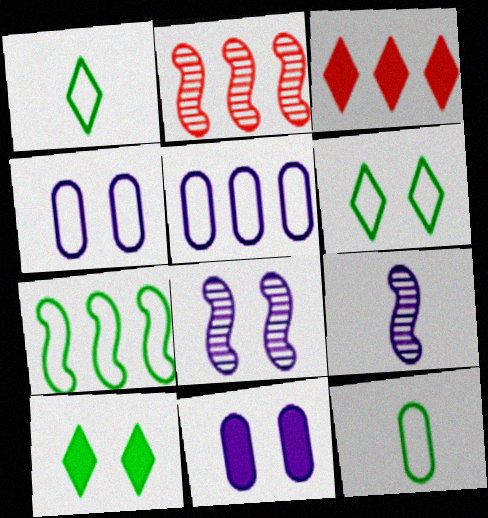[[1, 2, 11], 
[3, 8, 12], 
[6, 7, 12]]